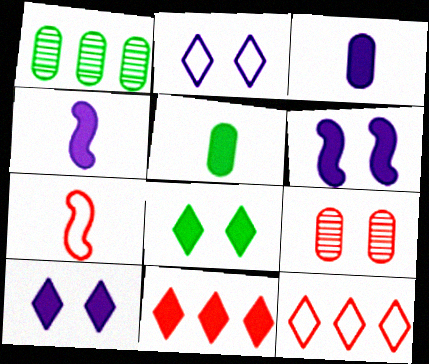[[1, 7, 10], 
[5, 6, 11], 
[7, 9, 11]]